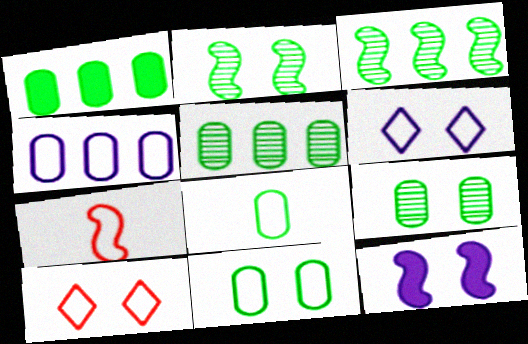[[1, 8, 9], 
[3, 7, 12], 
[9, 10, 12]]